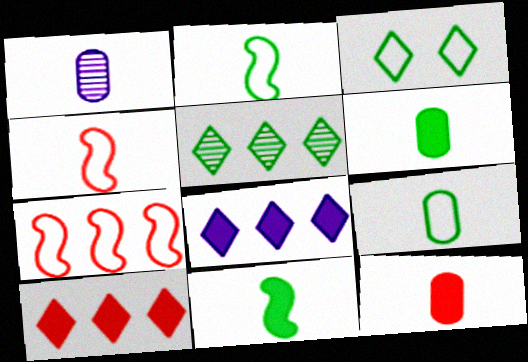[[1, 9, 12]]